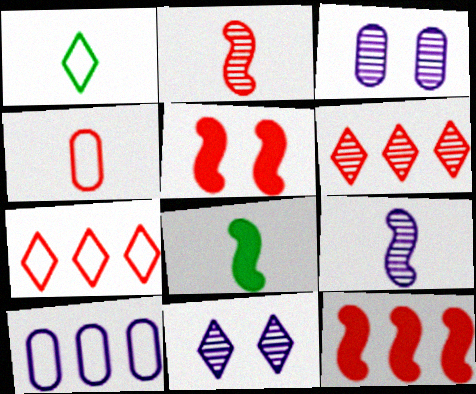[[1, 3, 12], 
[3, 7, 8], 
[4, 5, 6]]